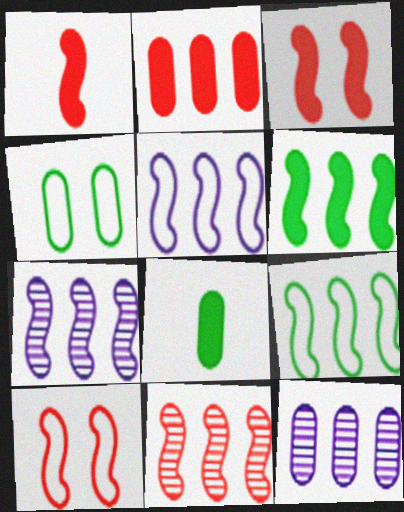[[1, 10, 11], 
[5, 6, 11]]